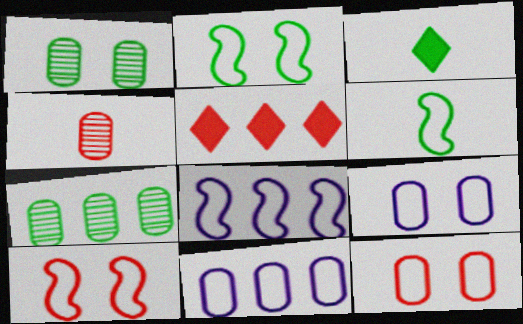[[2, 3, 7], 
[4, 5, 10], 
[5, 7, 8], 
[6, 8, 10]]